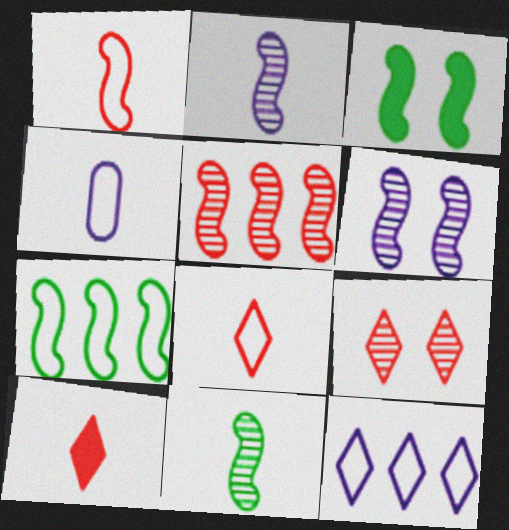[[3, 7, 11], 
[4, 10, 11], 
[5, 6, 11]]